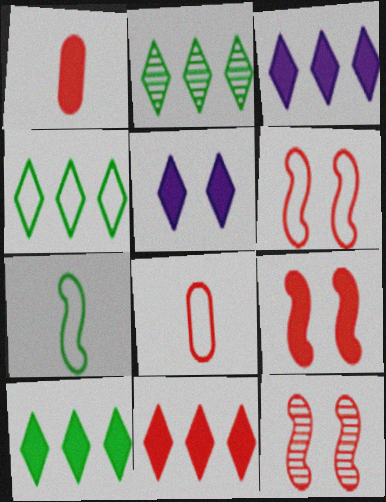[[1, 9, 11], 
[2, 4, 10], 
[3, 10, 11], 
[6, 9, 12], 
[8, 11, 12]]